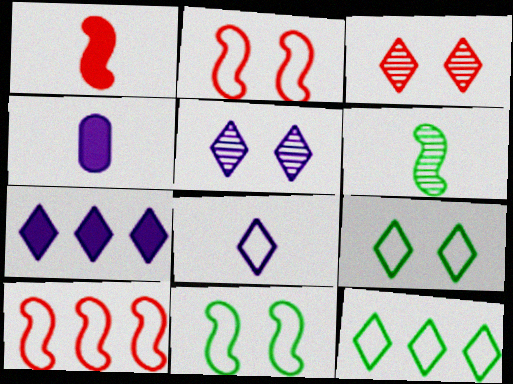[[5, 7, 8]]